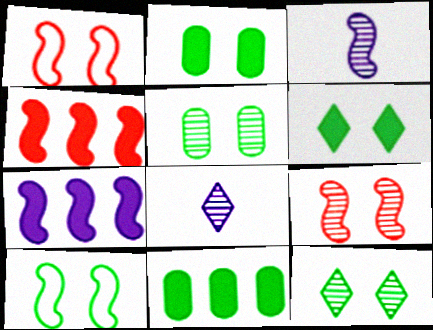[[1, 8, 11], 
[2, 10, 12], 
[3, 4, 10], 
[5, 6, 10]]